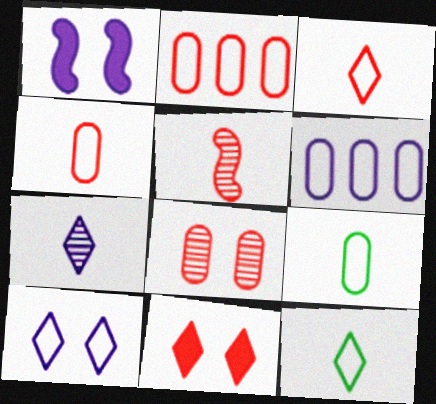[[1, 6, 7], 
[2, 5, 11]]